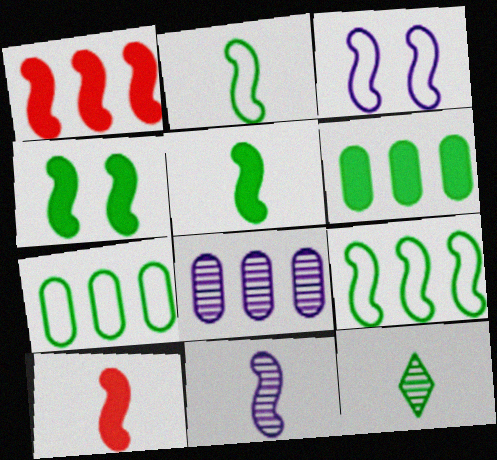[[2, 10, 11], 
[4, 7, 12]]